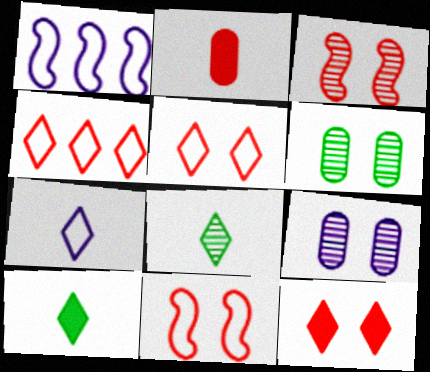[[2, 3, 4]]